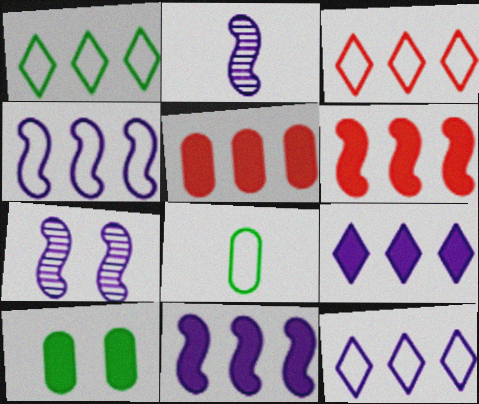[[1, 3, 12], 
[2, 3, 10]]